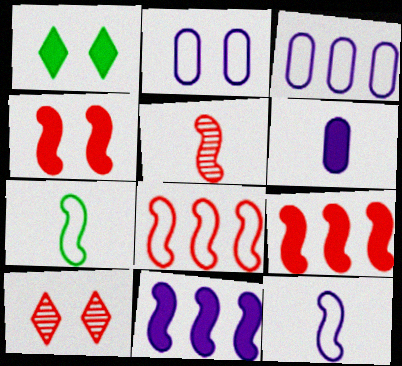[[1, 3, 5], 
[1, 6, 9], 
[4, 5, 8]]